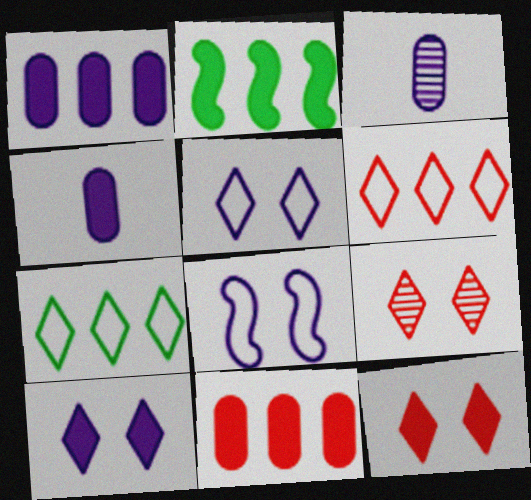[[2, 4, 12]]